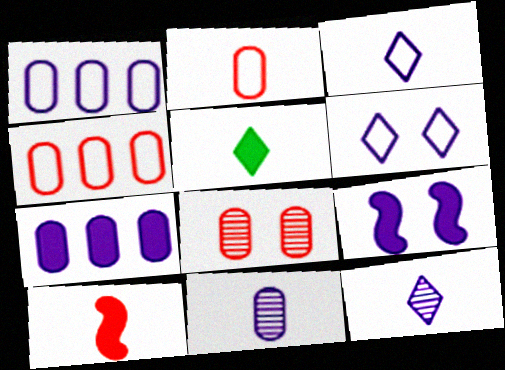[[1, 9, 12]]